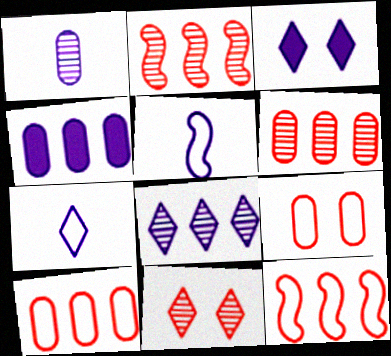[[3, 7, 8]]